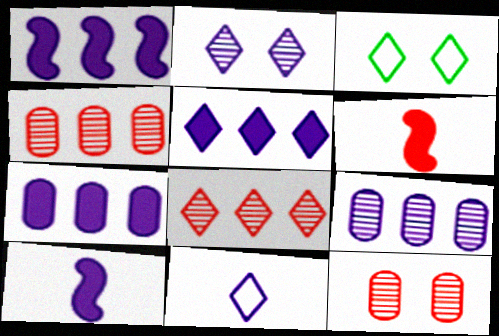[[1, 5, 7], 
[2, 5, 11], 
[3, 4, 10], 
[3, 6, 9]]